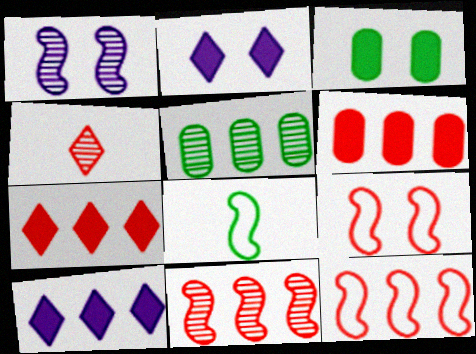[[1, 4, 5], 
[4, 6, 9], 
[5, 10, 12]]